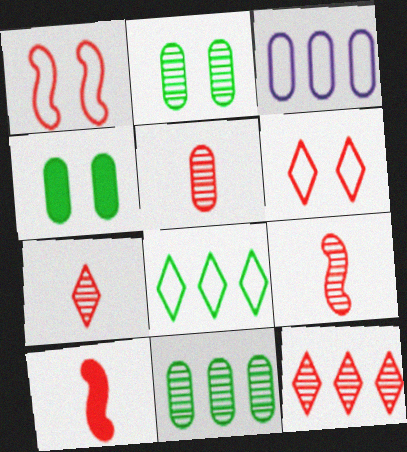[[3, 4, 5], 
[5, 7, 9]]